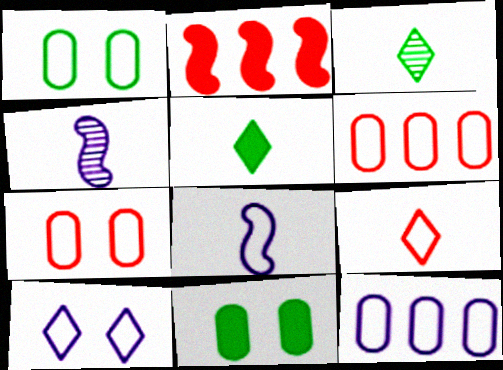[[8, 10, 12]]